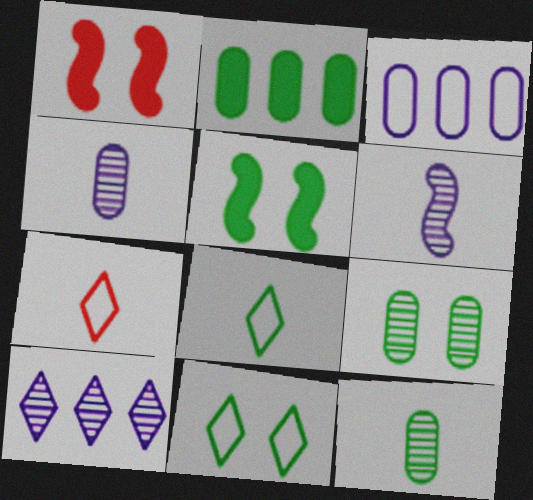[[5, 9, 11]]